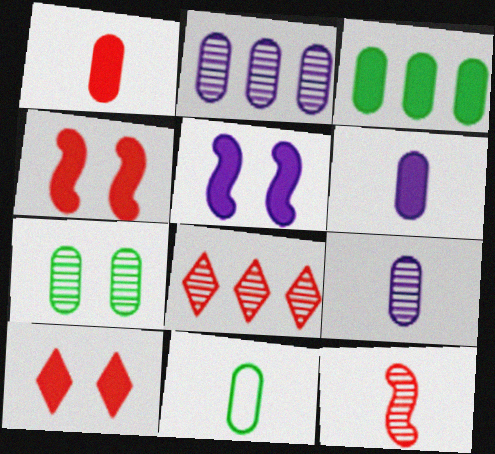[[1, 9, 11], 
[3, 7, 11], 
[5, 8, 11]]